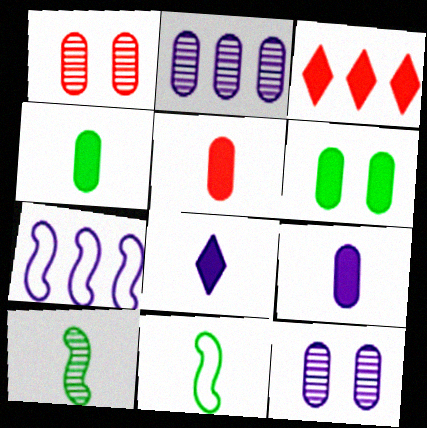[[3, 11, 12], 
[4, 5, 9], 
[7, 8, 12]]